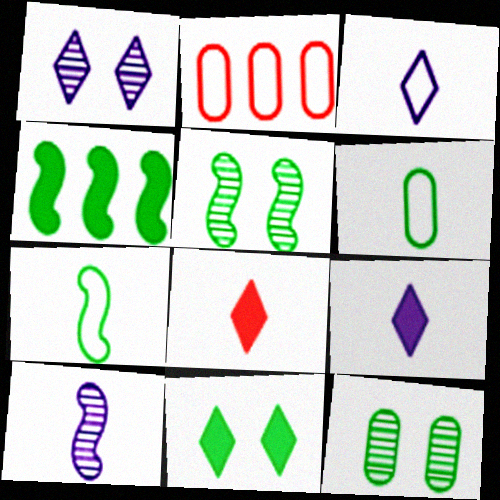[[2, 5, 9], 
[2, 10, 11], 
[4, 5, 7], 
[6, 8, 10]]